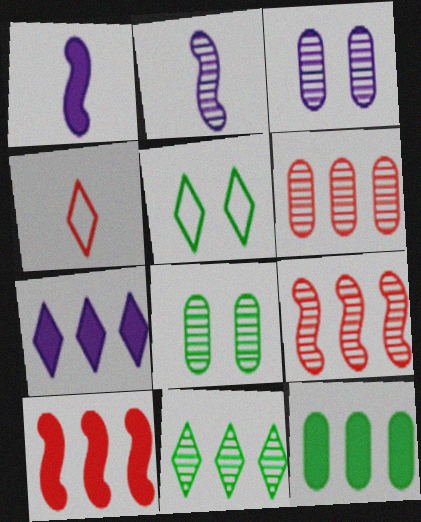[[1, 5, 6], 
[7, 10, 12]]